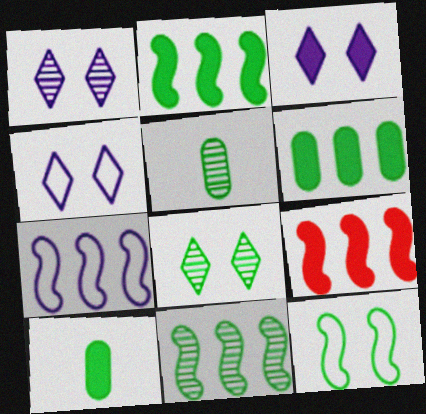[[1, 3, 4], 
[3, 9, 10], 
[4, 5, 9], 
[5, 8, 11], 
[7, 9, 11]]